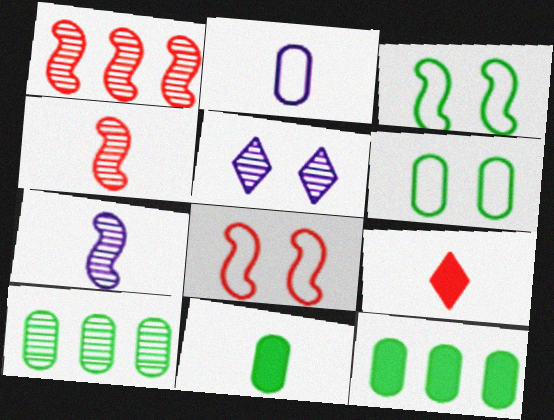[[4, 5, 10], 
[6, 10, 11]]